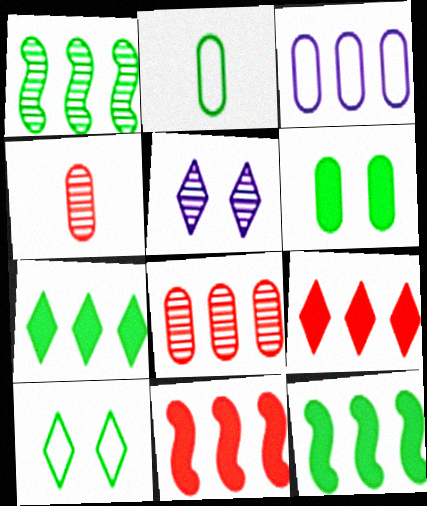[[1, 3, 9], 
[1, 4, 5], 
[2, 5, 11], 
[3, 4, 6]]